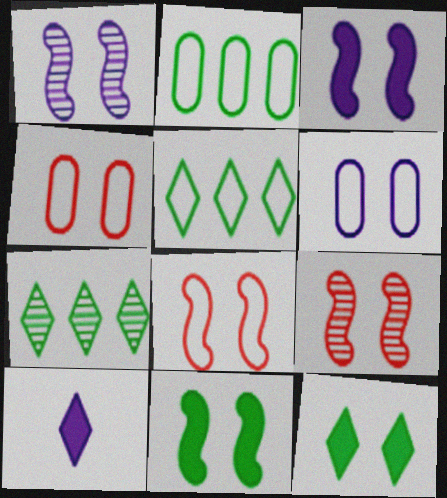[[1, 4, 12], 
[1, 8, 11], 
[2, 9, 10], 
[6, 9, 12]]